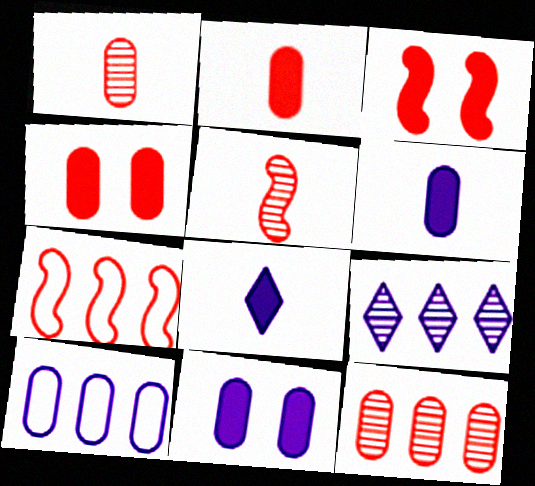[[3, 5, 7]]